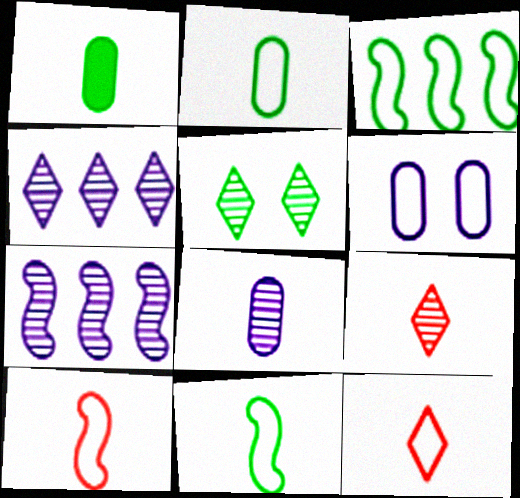[[1, 3, 5], 
[3, 6, 12], 
[4, 5, 9]]